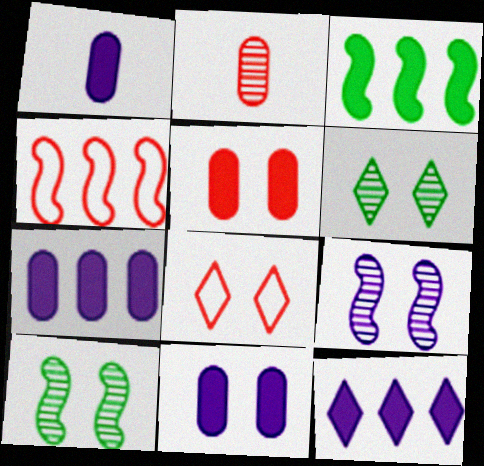[[1, 4, 6], 
[1, 7, 11], 
[8, 10, 11]]